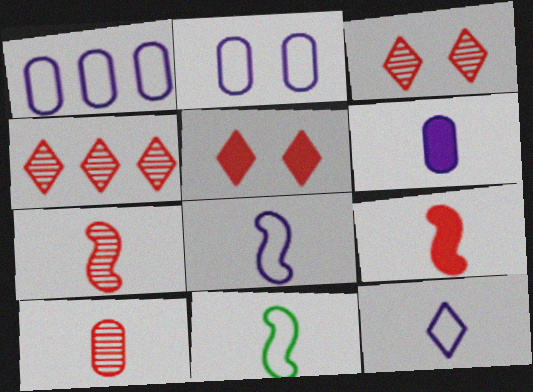[]